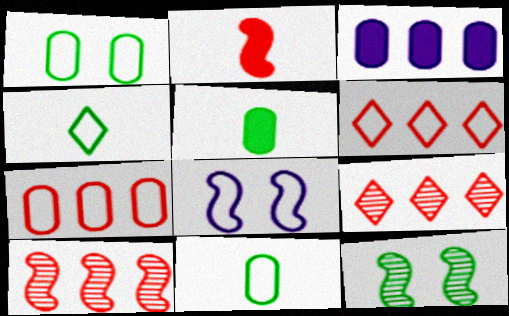[[4, 7, 8], 
[5, 8, 9], 
[6, 8, 11]]